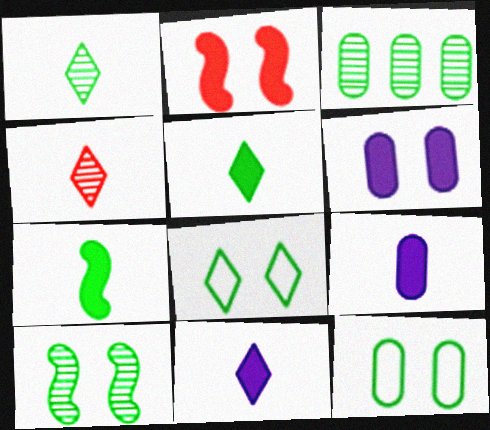[[1, 3, 10], 
[3, 7, 8]]